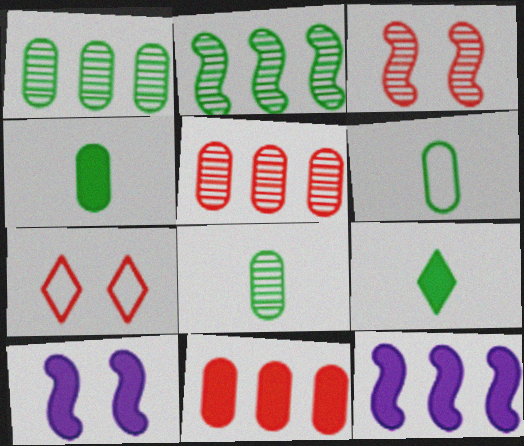[[4, 6, 8], 
[7, 8, 12], 
[9, 10, 11]]